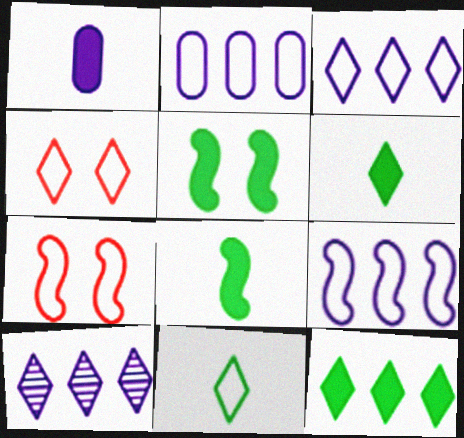[[2, 3, 9], 
[2, 7, 11], 
[3, 4, 11], 
[4, 6, 10]]